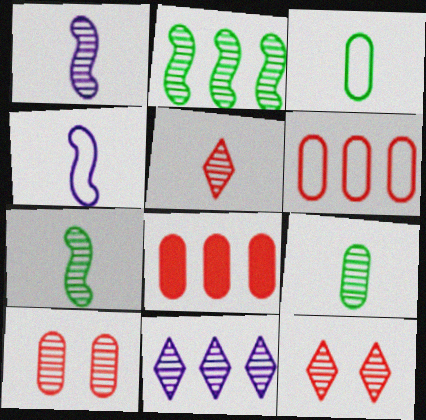[[1, 5, 9], 
[7, 10, 11]]